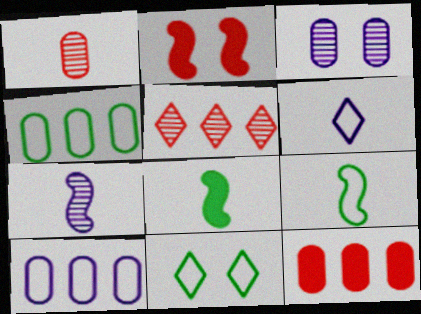[[1, 6, 8], 
[2, 3, 11], 
[4, 9, 11], 
[7, 11, 12]]